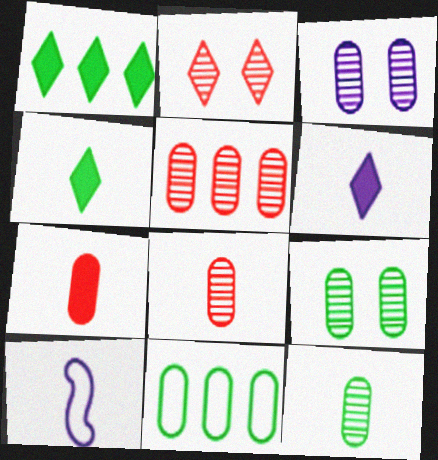[[3, 5, 12], 
[3, 7, 11], 
[4, 8, 10]]